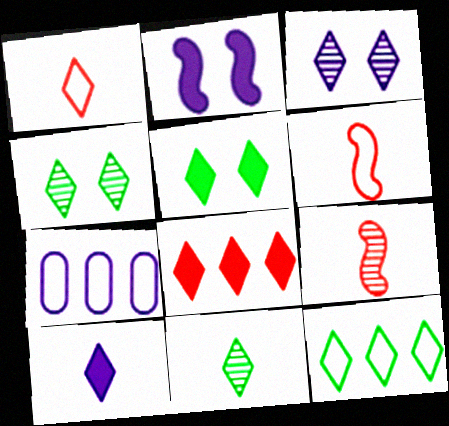[[1, 10, 11], 
[5, 7, 9], 
[5, 8, 10], 
[5, 11, 12]]